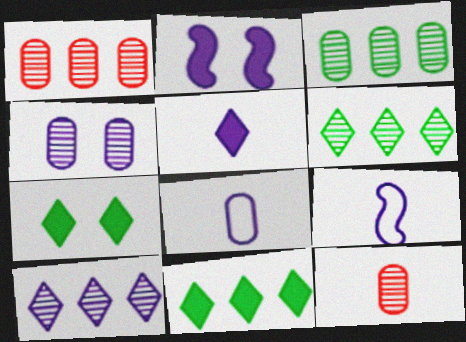[[1, 7, 9], 
[2, 8, 10], 
[3, 4, 12]]